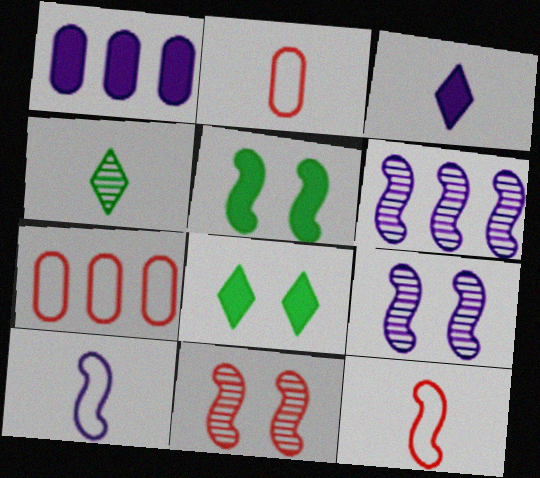[[2, 6, 8], 
[5, 6, 12]]